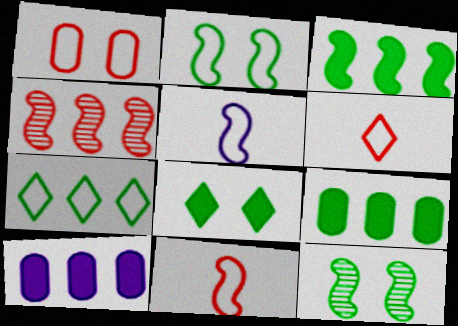[[1, 5, 7], 
[4, 7, 10], 
[6, 10, 12]]